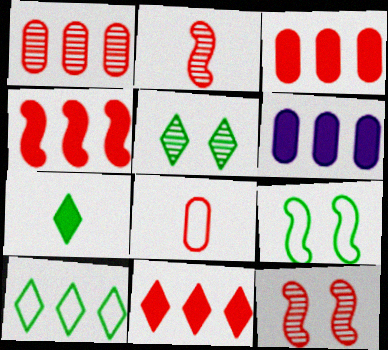[[3, 4, 11], 
[5, 7, 10], 
[8, 11, 12]]